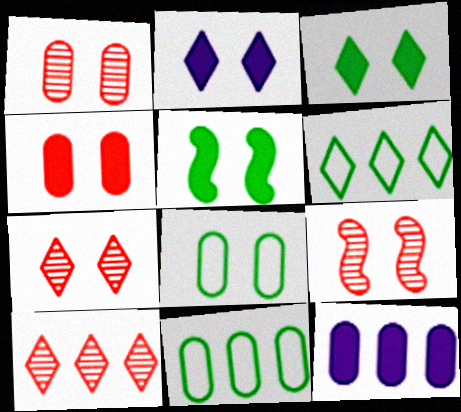[[1, 7, 9], 
[2, 4, 5], 
[2, 8, 9]]